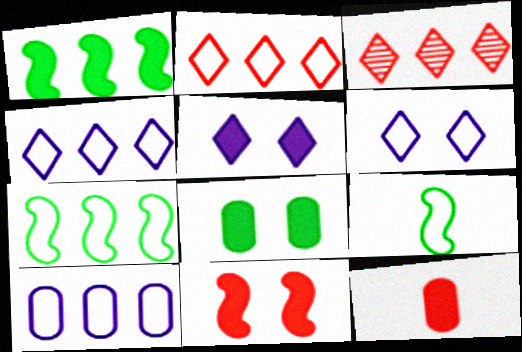[[1, 3, 10], 
[1, 5, 12], 
[2, 7, 10], 
[5, 8, 11]]